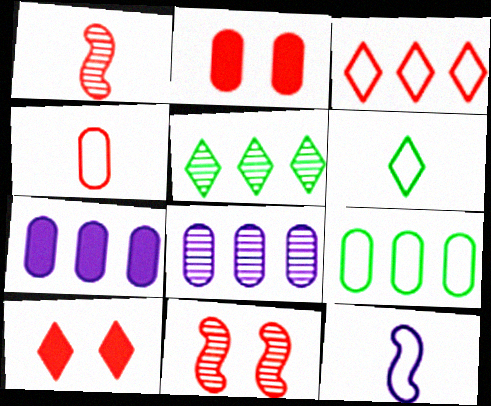[[1, 2, 3], 
[2, 5, 12], 
[4, 6, 12], 
[6, 7, 11]]